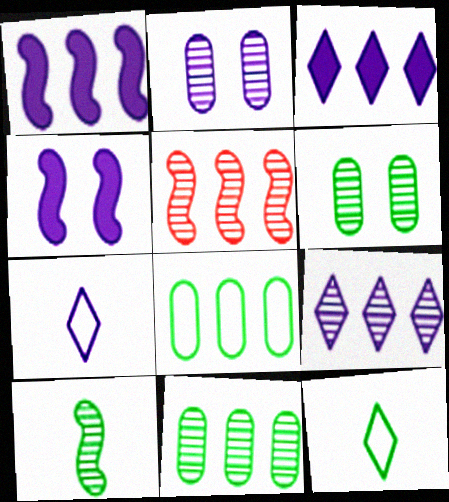[[1, 2, 7], 
[3, 5, 8], 
[5, 9, 11]]